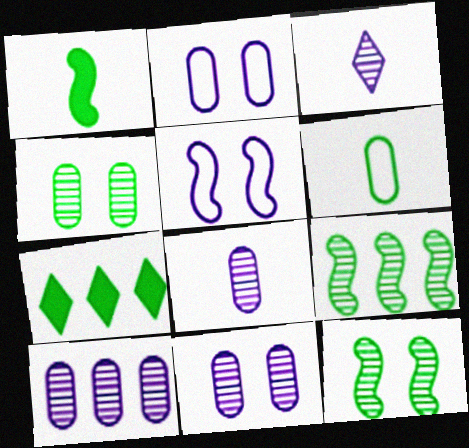[[6, 7, 12], 
[8, 10, 11]]